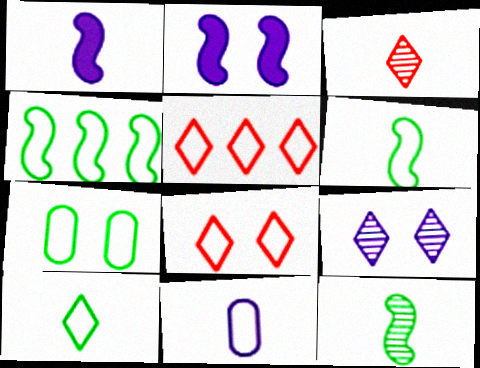[[4, 7, 10], 
[4, 8, 11]]